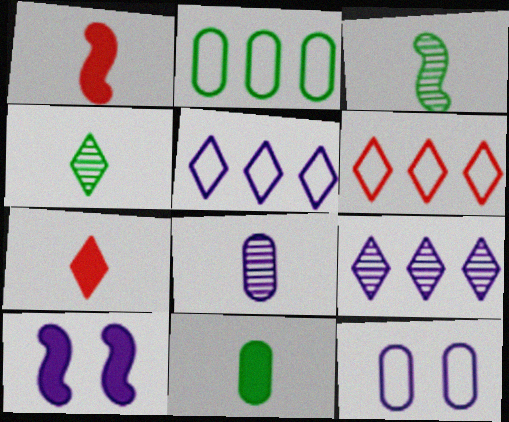[[5, 8, 10]]